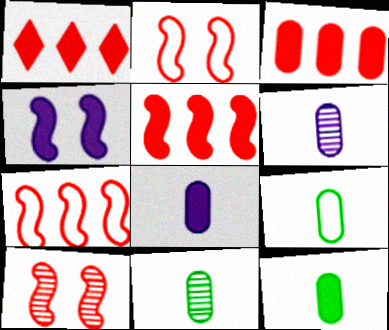[[1, 3, 5], 
[1, 4, 12], 
[9, 11, 12]]